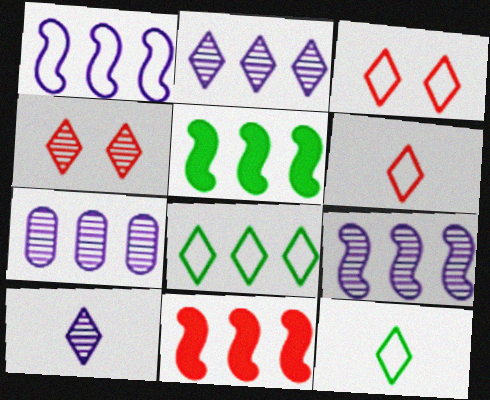[[2, 7, 9], 
[7, 8, 11]]